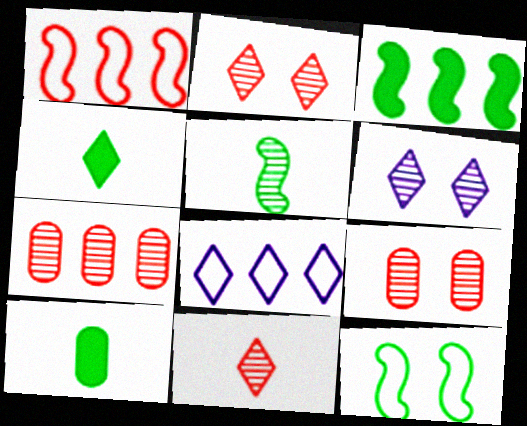[[1, 6, 10], 
[2, 4, 8], 
[3, 5, 12], 
[3, 7, 8], 
[5, 6, 7]]